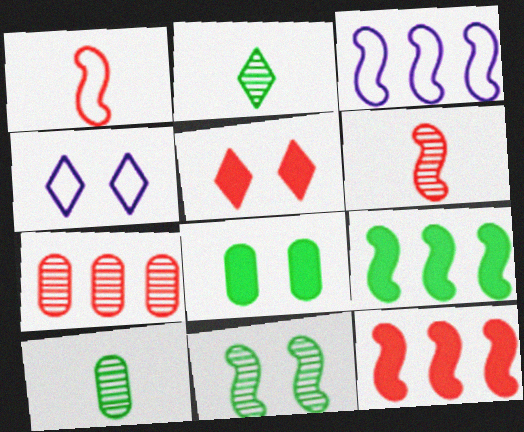[[1, 5, 7], 
[3, 5, 10], 
[4, 10, 12]]